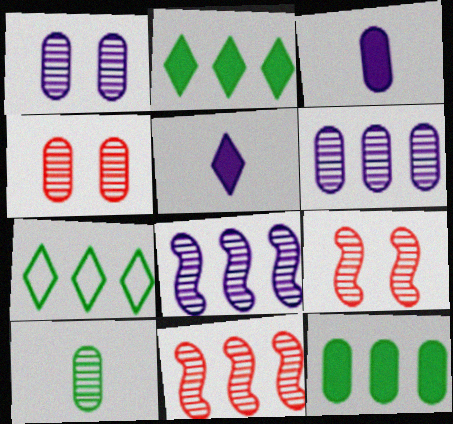[[3, 7, 9], 
[4, 6, 10]]